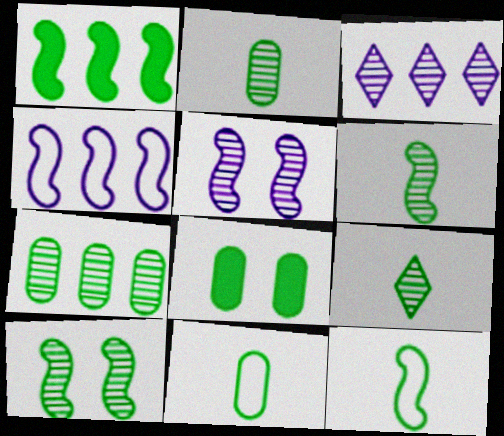[[1, 10, 12], 
[2, 6, 9], 
[7, 8, 11], 
[7, 9, 10]]